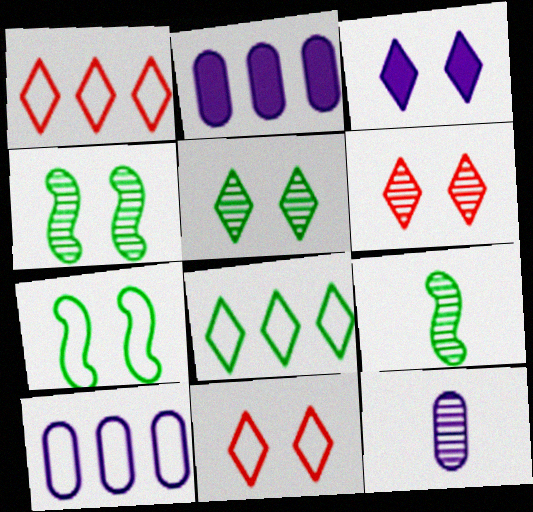[[2, 9, 11], 
[3, 5, 11]]